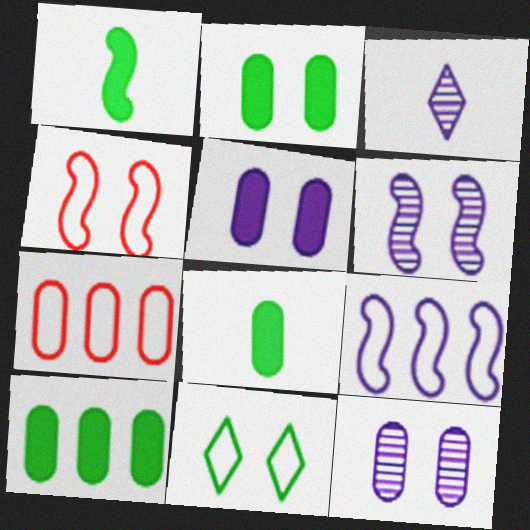[[2, 8, 10], 
[3, 4, 10], 
[3, 5, 9], 
[7, 8, 12]]